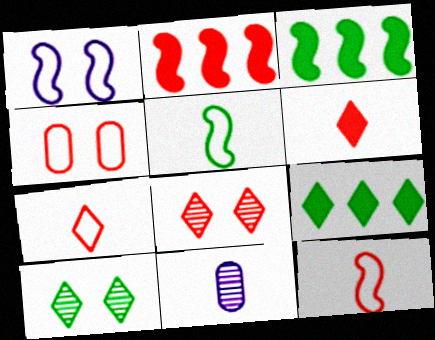[[5, 6, 11]]